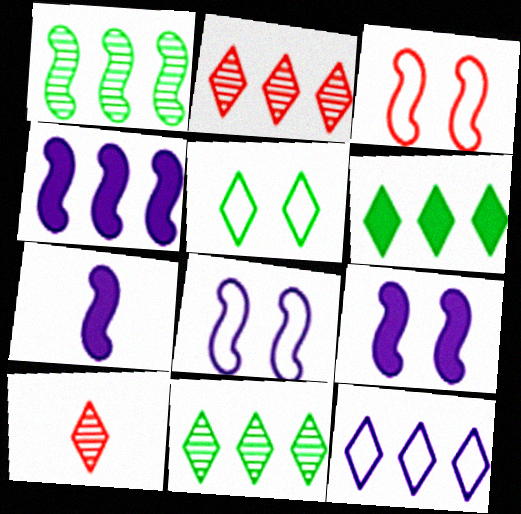[[1, 3, 7], 
[2, 6, 12], 
[4, 7, 9]]